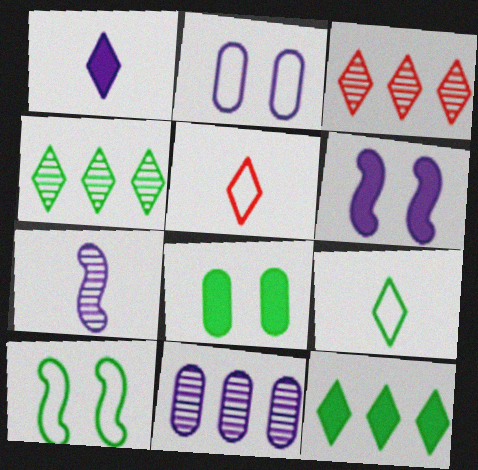[]